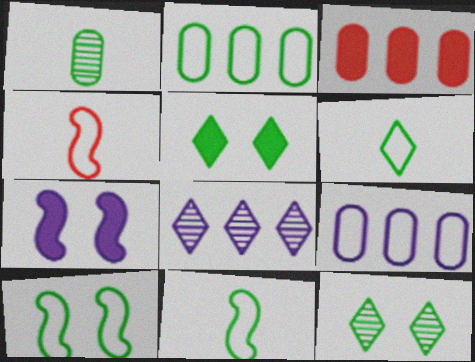[[2, 6, 10]]